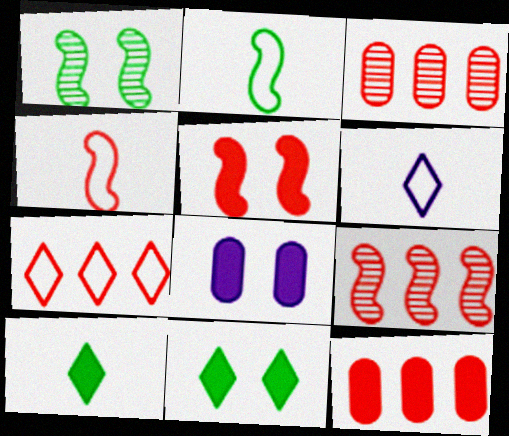[[1, 6, 12], 
[4, 5, 9], 
[5, 8, 11], 
[7, 9, 12]]